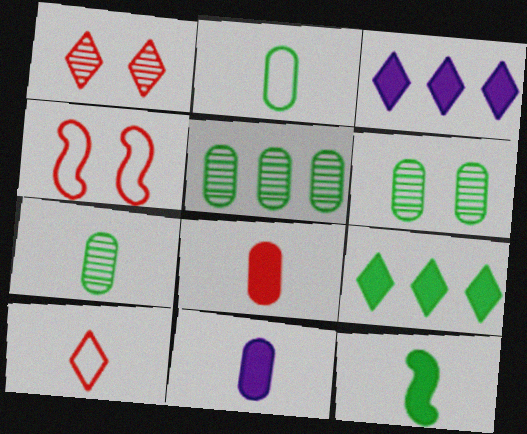[[3, 4, 7], 
[5, 6, 7]]